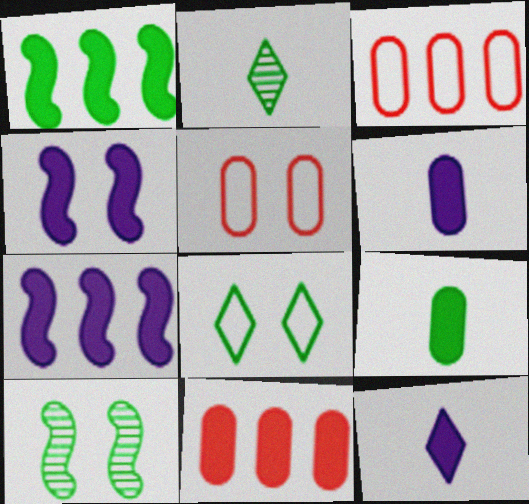[[2, 3, 4], 
[2, 5, 7], 
[3, 10, 12]]